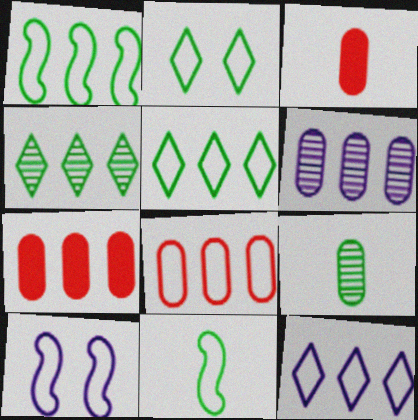[[1, 8, 12], 
[3, 4, 10]]